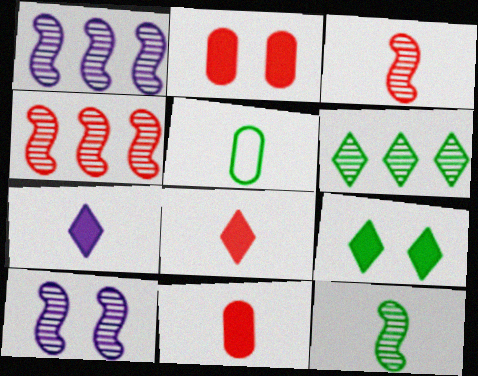[[3, 5, 7], 
[4, 10, 12]]